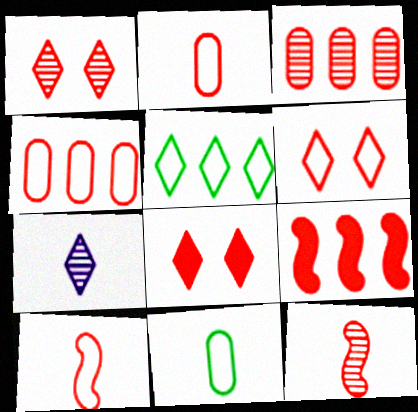[[1, 2, 9], 
[1, 3, 12], 
[1, 6, 8], 
[3, 8, 10], 
[4, 6, 10], 
[4, 8, 12], 
[5, 7, 8]]